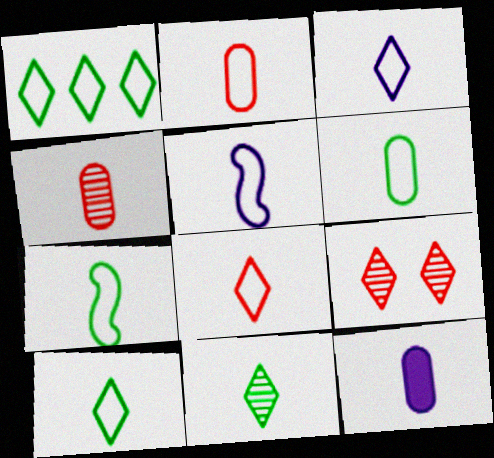[[2, 3, 7], 
[2, 5, 10], 
[3, 8, 10], 
[4, 6, 12], 
[5, 6, 8], 
[6, 7, 10]]